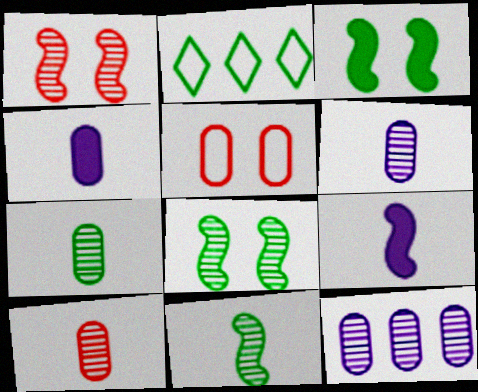[[1, 2, 4], 
[2, 3, 7], 
[6, 7, 10]]